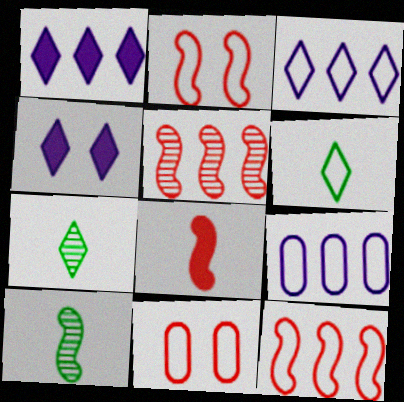[[1, 10, 11], 
[2, 5, 8], 
[2, 6, 9]]